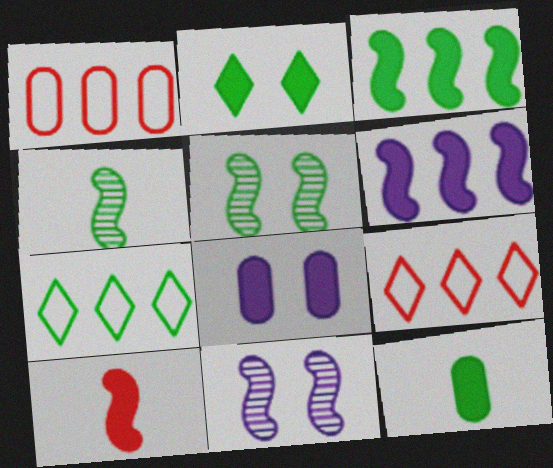[[2, 3, 12], 
[4, 8, 9], 
[5, 7, 12], 
[9, 11, 12]]